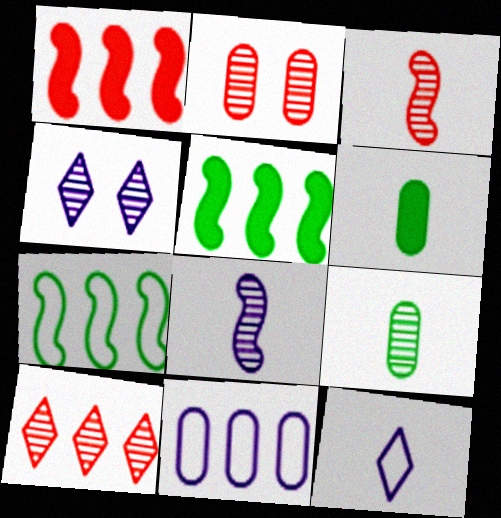[[2, 3, 10], 
[2, 5, 12], 
[2, 6, 11], 
[3, 6, 12], 
[5, 10, 11]]